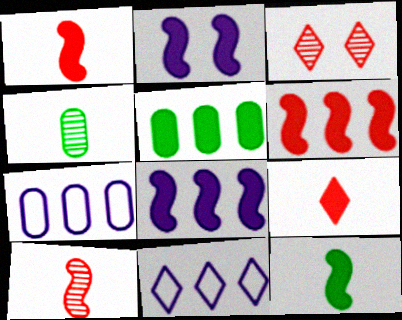[[2, 5, 9], 
[2, 6, 12], 
[3, 7, 12]]